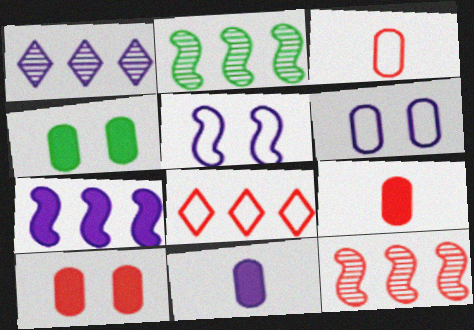[[1, 5, 11]]